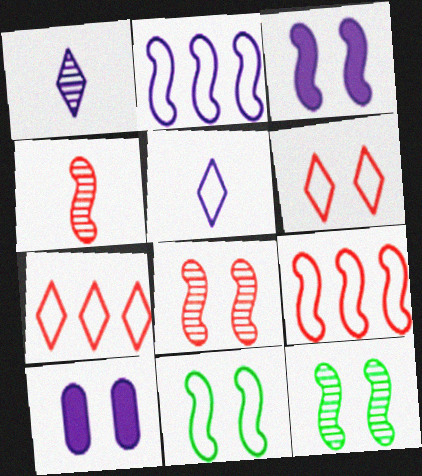[[1, 2, 10], 
[3, 8, 11], 
[6, 10, 12]]